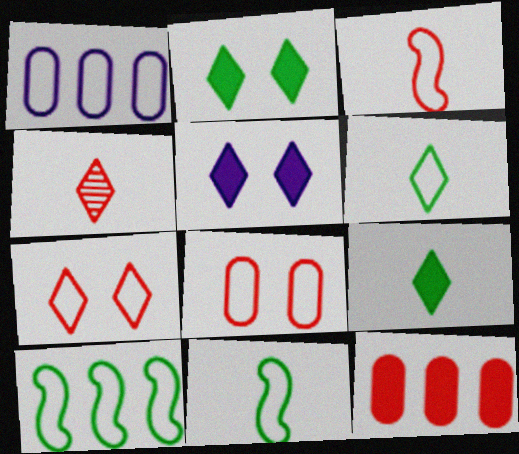[[1, 7, 11]]